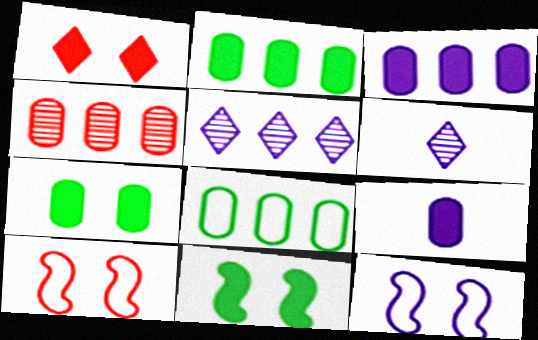[[2, 6, 10], 
[3, 4, 8], 
[3, 6, 12], 
[5, 9, 12]]